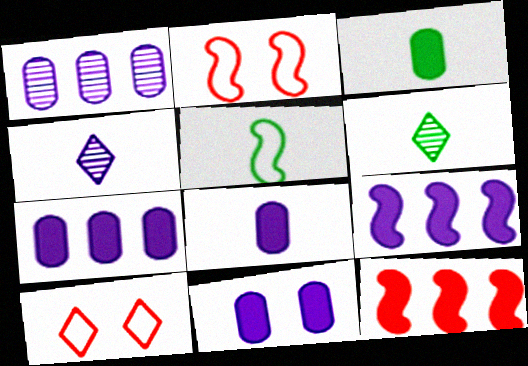[[2, 6, 7], 
[3, 5, 6], 
[7, 8, 11]]